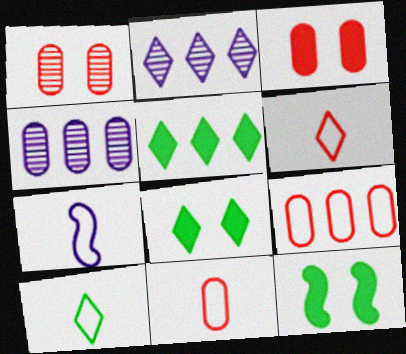[[1, 5, 7], 
[2, 6, 8], 
[2, 11, 12], 
[4, 6, 12], 
[7, 10, 11]]